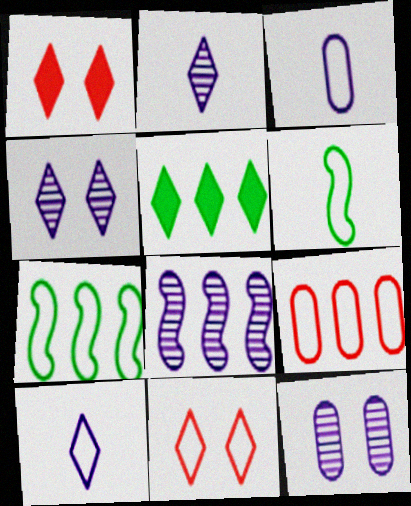[[2, 5, 11], 
[2, 8, 12], 
[3, 7, 11], 
[5, 8, 9]]